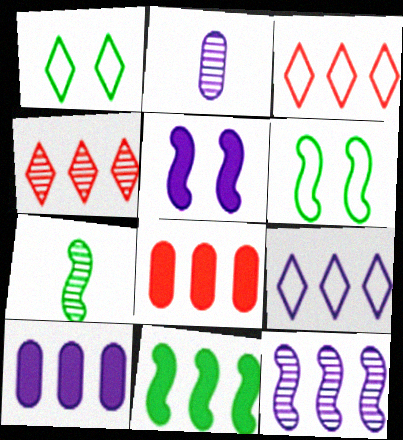[[2, 5, 9], 
[6, 7, 11], 
[9, 10, 12]]